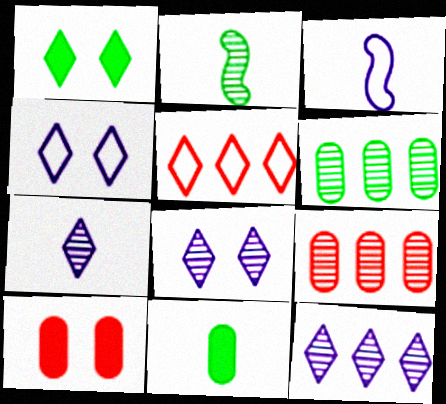[[1, 3, 9], 
[1, 5, 7], 
[2, 8, 9], 
[7, 8, 12]]